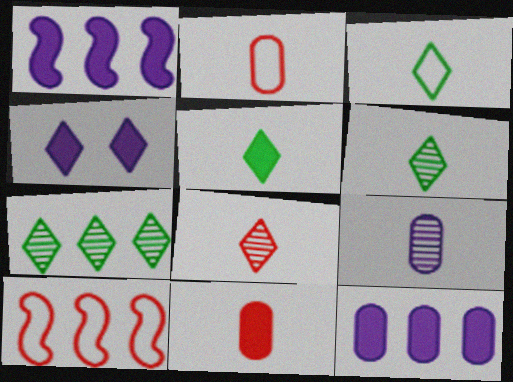[[3, 5, 6], 
[7, 10, 12]]